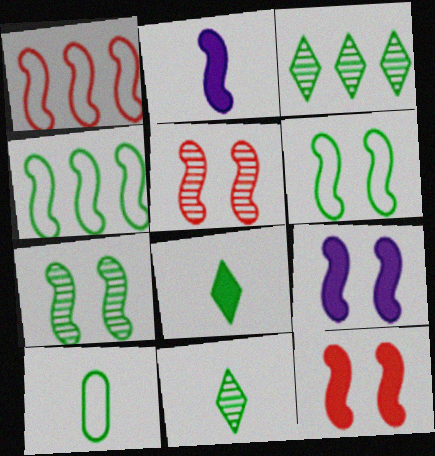[[1, 2, 7], 
[2, 4, 5], 
[5, 6, 9]]